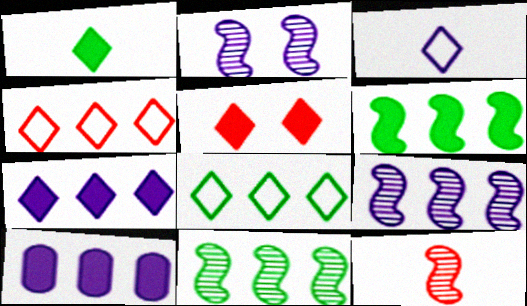[[1, 5, 7], 
[2, 3, 10], 
[2, 11, 12], 
[4, 10, 11]]